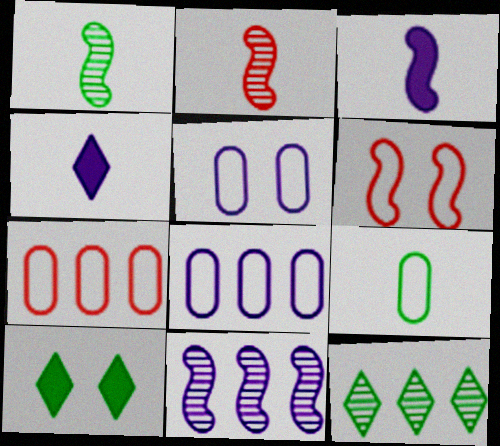[[2, 4, 9], 
[2, 8, 10], 
[4, 5, 11], 
[5, 7, 9]]